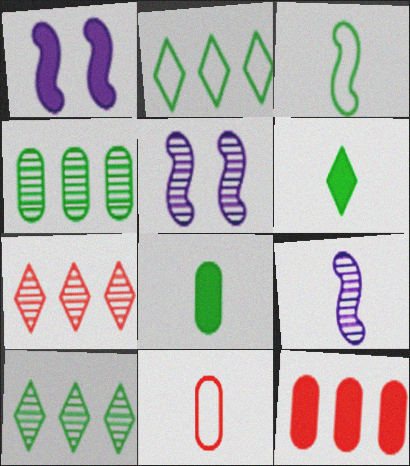[[1, 6, 12], 
[1, 10, 11], 
[6, 9, 11]]